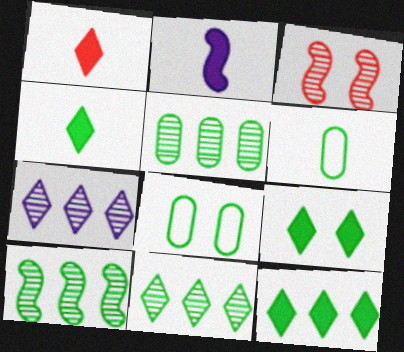[[4, 8, 10], 
[4, 9, 12], 
[5, 10, 11], 
[6, 9, 10]]